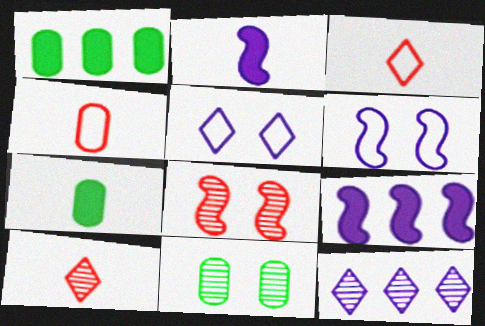[[1, 6, 10], 
[3, 9, 11]]